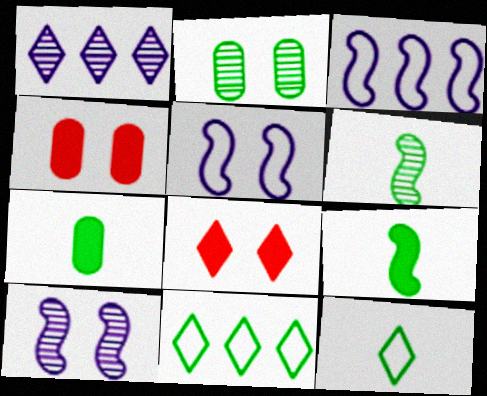[[1, 8, 12], 
[2, 5, 8], 
[2, 9, 11], 
[6, 7, 12]]